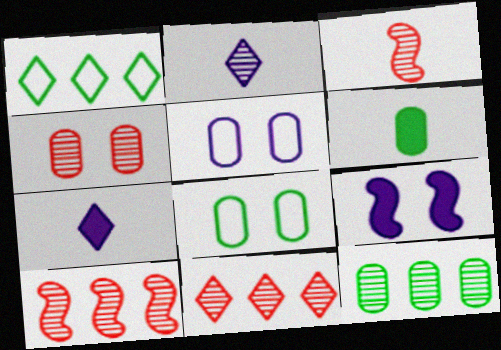[[3, 4, 11], 
[6, 8, 12], 
[7, 8, 10]]